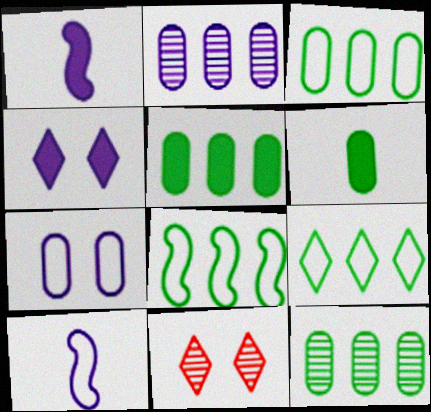[[1, 3, 11], 
[2, 4, 10], 
[3, 5, 12], 
[3, 8, 9], 
[5, 10, 11]]